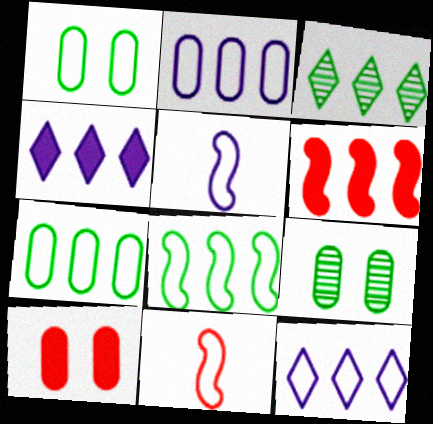[[1, 11, 12], 
[2, 3, 6], 
[3, 5, 10], 
[4, 9, 11]]